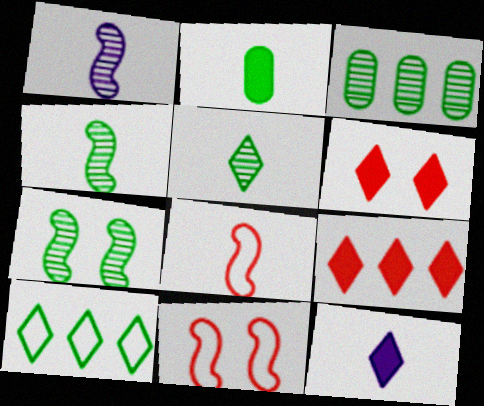[[2, 7, 10], 
[3, 5, 7], 
[3, 11, 12]]